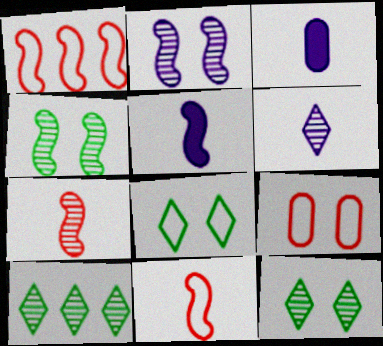[[1, 3, 12], 
[1, 4, 5], 
[5, 9, 10]]